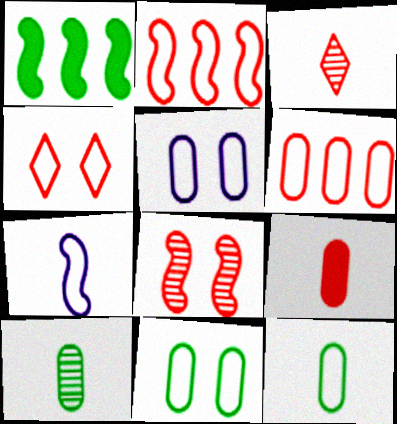[[1, 3, 5], 
[1, 7, 8], 
[5, 6, 12]]